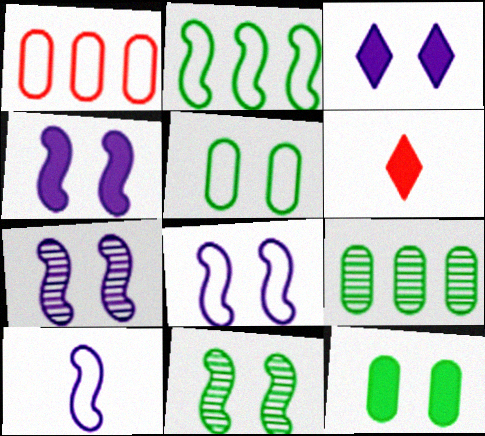[[4, 7, 8], 
[6, 8, 9]]